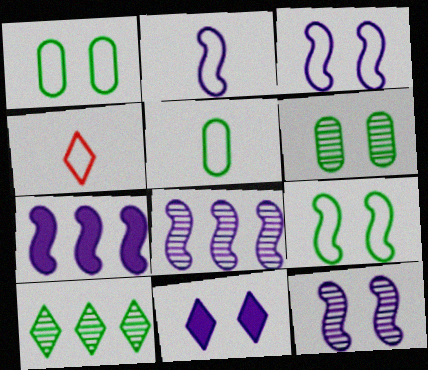[[2, 4, 5], 
[2, 7, 12], 
[4, 6, 7], 
[4, 10, 11]]